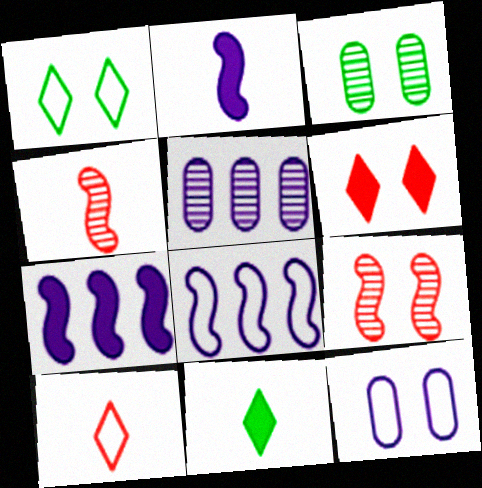[[3, 7, 10]]